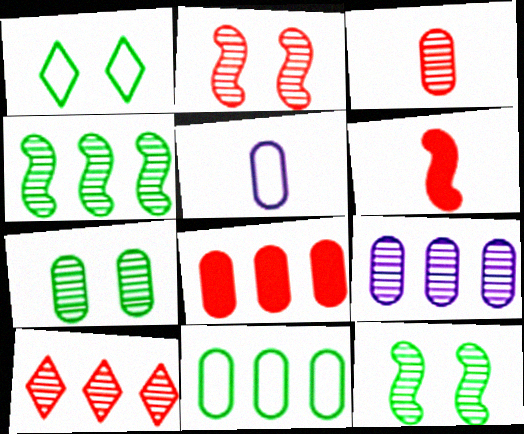[[1, 6, 9], 
[2, 3, 10], 
[3, 7, 9], 
[4, 9, 10], 
[5, 7, 8], 
[8, 9, 11]]